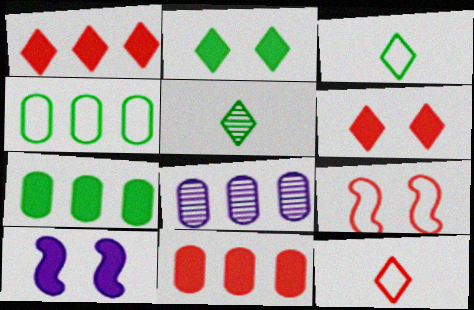[[4, 8, 11]]